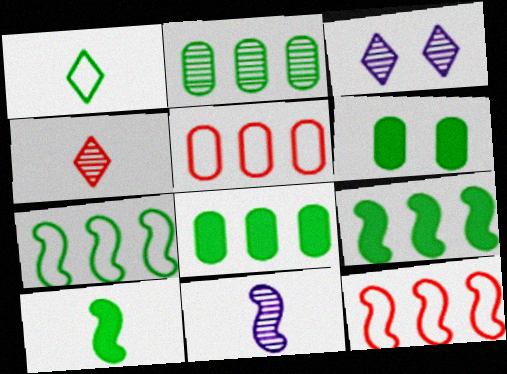[[3, 5, 10]]